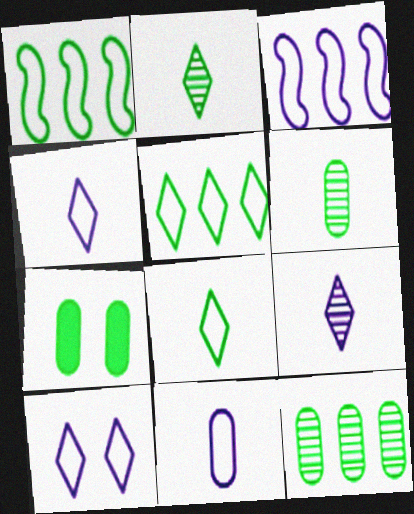[[1, 2, 7], 
[3, 10, 11]]